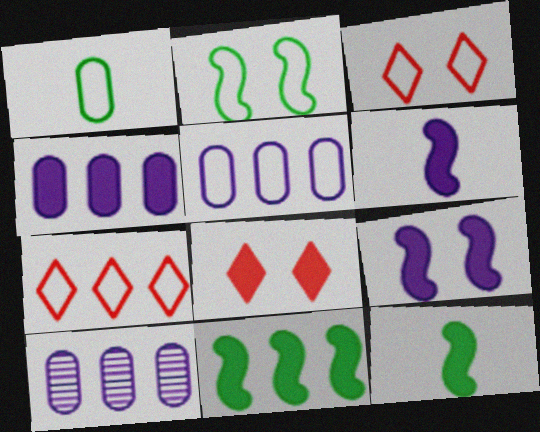[[3, 10, 12], 
[4, 5, 10], 
[4, 8, 12], 
[7, 10, 11]]